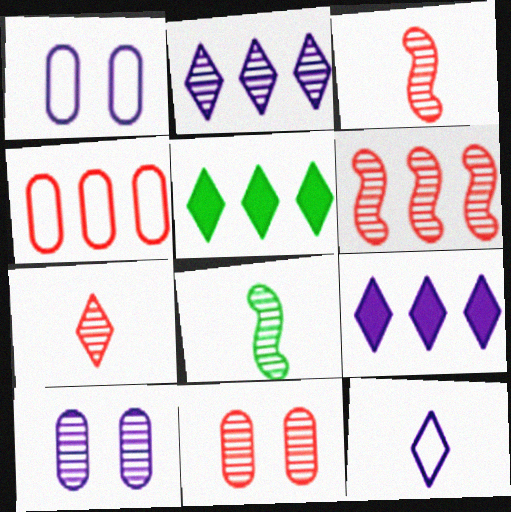[[1, 3, 5], 
[2, 8, 11], 
[6, 7, 11]]